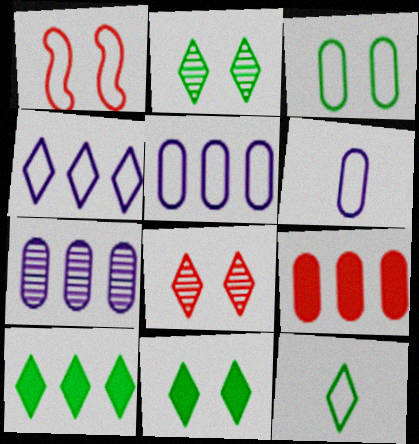[[1, 5, 12], 
[2, 10, 12]]